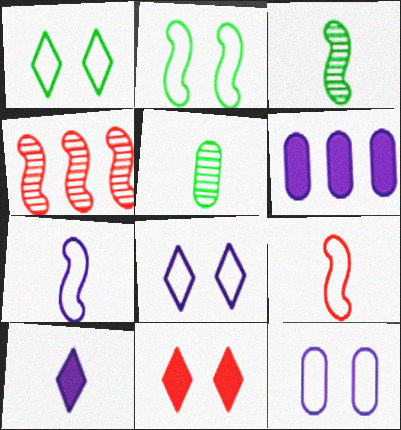[[5, 9, 10]]